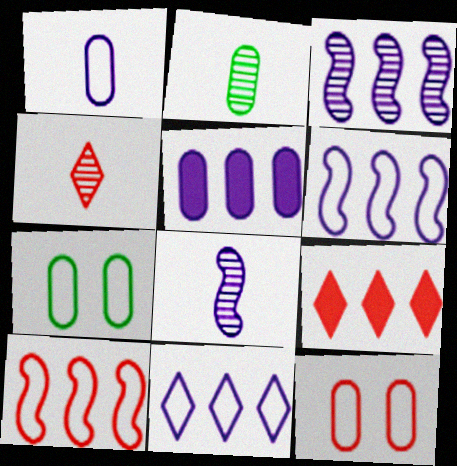[[2, 4, 8], 
[2, 5, 12], 
[3, 5, 11], 
[7, 8, 9]]